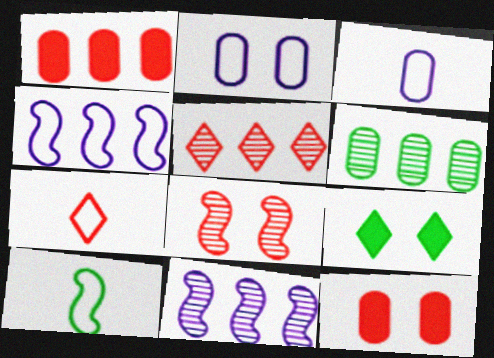[[1, 7, 8], 
[2, 8, 9], 
[3, 6, 12], 
[3, 7, 10], 
[5, 6, 11], 
[6, 9, 10]]